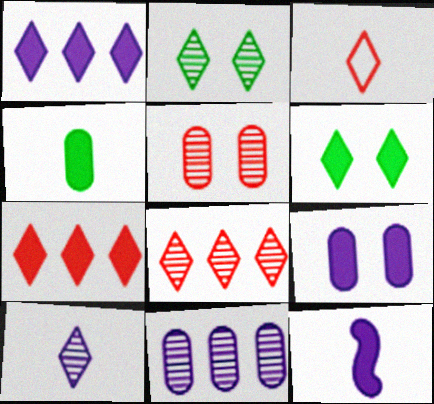[[1, 2, 3], 
[1, 9, 12], 
[2, 8, 10]]